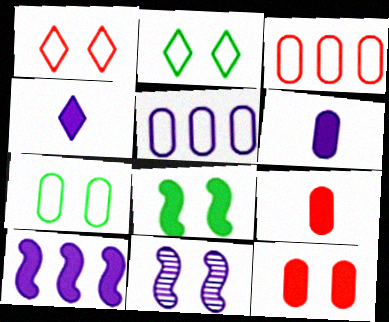[[2, 11, 12], 
[4, 5, 11]]